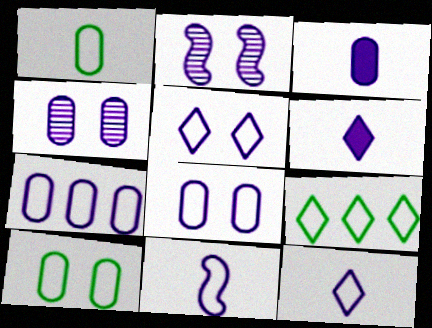[[2, 6, 7], 
[3, 4, 7], 
[5, 7, 11]]